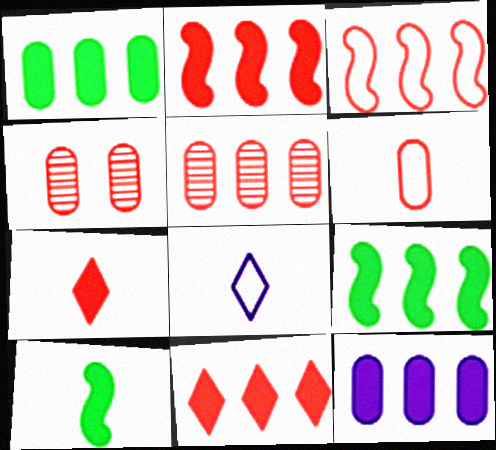[[3, 4, 7], 
[3, 5, 11], 
[4, 8, 9], 
[9, 11, 12]]